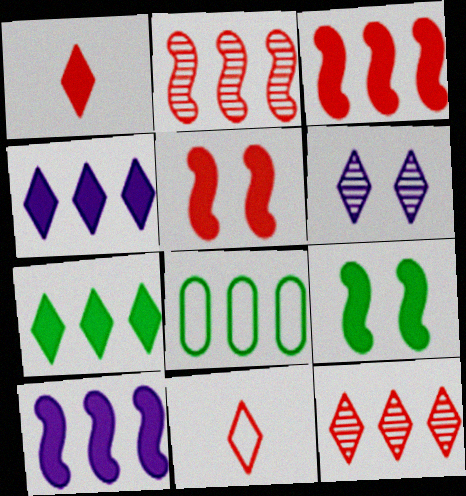[[2, 4, 8], 
[6, 7, 11], 
[8, 10, 12]]